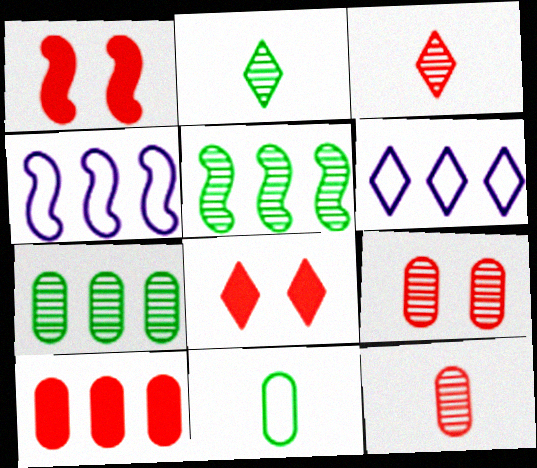[[2, 6, 8], 
[5, 6, 10]]